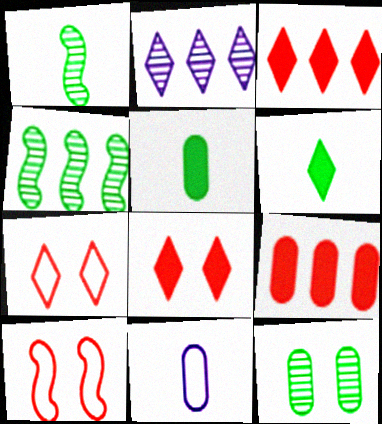[[2, 5, 10], 
[2, 6, 7], 
[4, 8, 11], 
[9, 11, 12]]